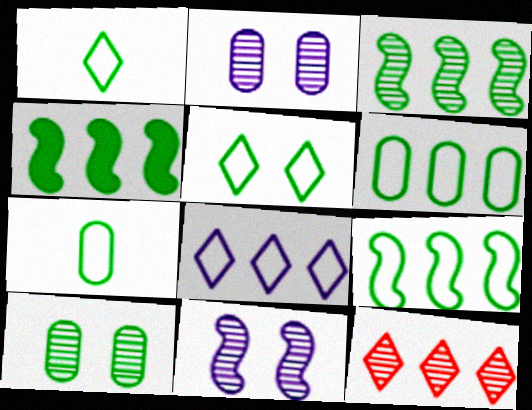[[1, 4, 10], 
[3, 4, 9], 
[5, 7, 9]]